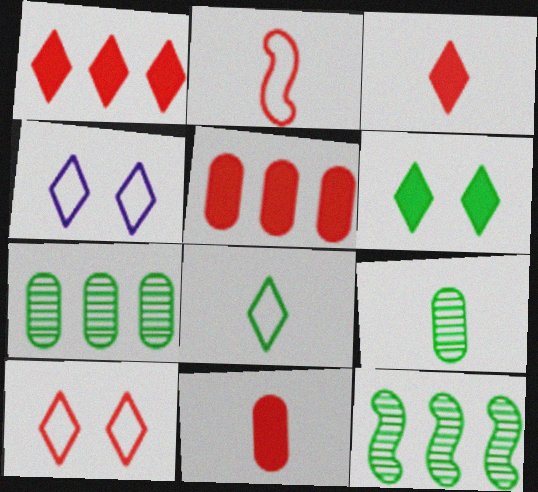[[4, 11, 12]]